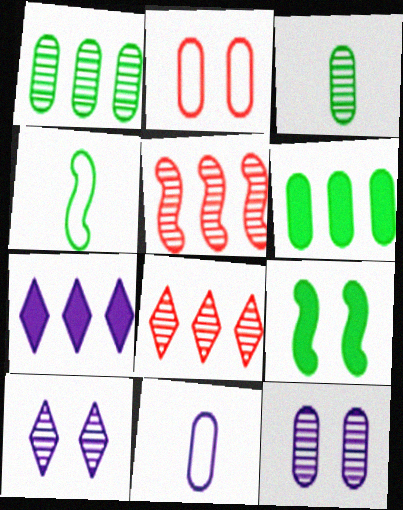[[2, 9, 10], 
[3, 5, 10], 
[8, 9, 11]]